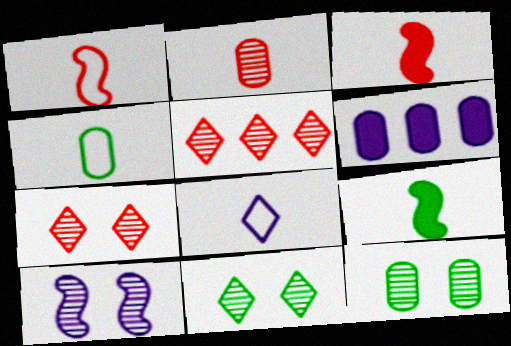[[1, 4, 8], 
[1, 6, 11], 
[2, 8, 9], 
[6, 8, 10], 
[7, 10, 12]]